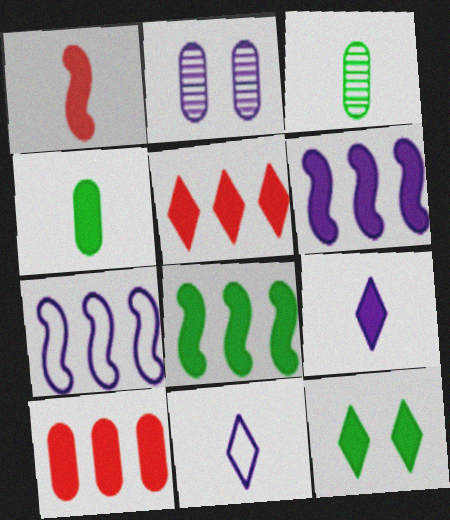[[1, 3, 11], 
[1, 4, 9], 
[2, 6, 11], 
[2, 7, 9], 
[4, 8, 12], 
[5, 9, 12]]